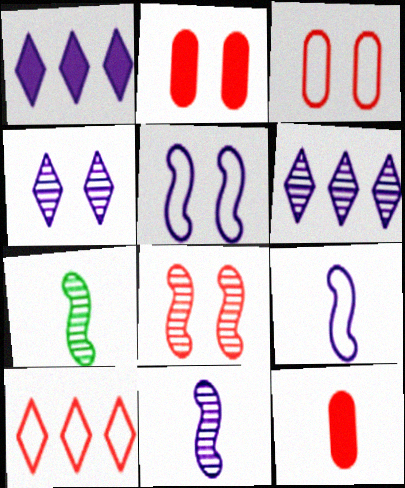[[1, 3, 7], 
[8, 10, 12]]